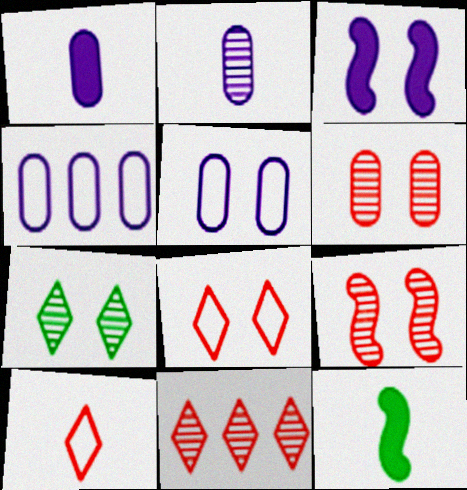[[2, 10, 12], 
[5, 11, 12]]